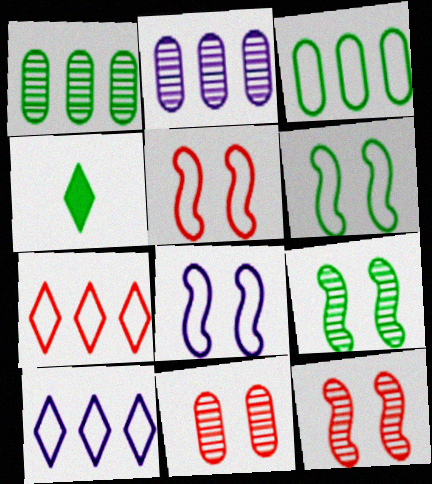[[1, 4, 6], 
[2, 4, 5], 
[3, 4, 9], 
[5, 6, 8]]